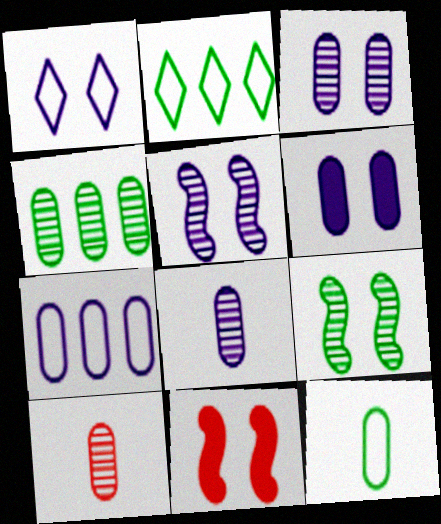[[1, 5, 6], 
[2, 8, 11], 
[3, 4, 10], 
[6, 7, 8]]